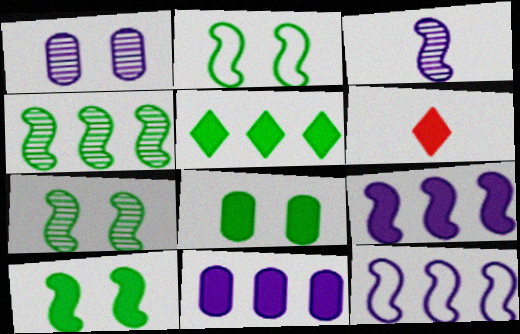[[2, 7, 10], 
[6, 8, 9], 
[6, 10, 11]]